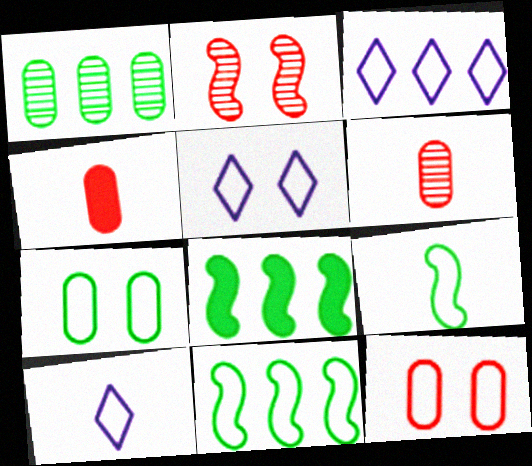[[3, 5, 10], 
[3, 9, 12], 
[5, 6, 8], 
[10, 11, 12]]